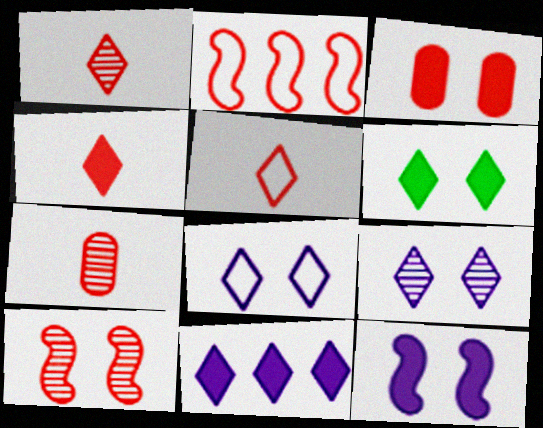[[1, 2, 3], 
[1, 4, 5], 
[3, 6, 12], 
[4, 6, 11]]